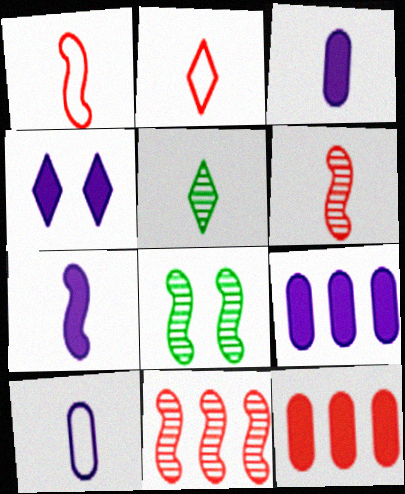[[1, 3, 5], 
[2, 8, 9], 
[4, 7, 9]]